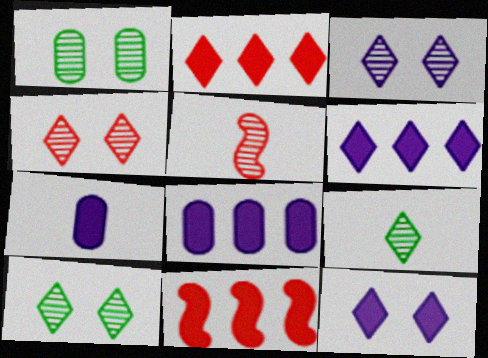[[3, 4, 10]]